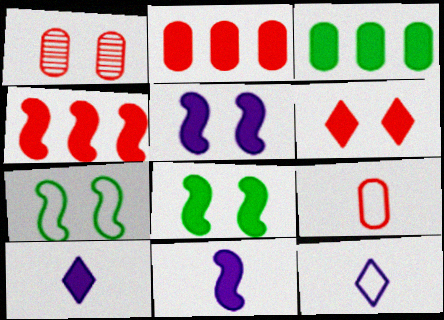[[1, 2, 9], 
[2, 8, 10], 
[3, 6, 11], 
[4, 8, 11]]